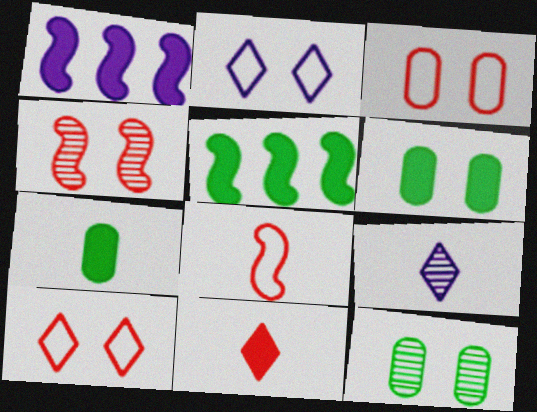[[1, 6, 11], 
[2, 4, 6], 
[3, 5, 9], 
[7, 8, 9]]